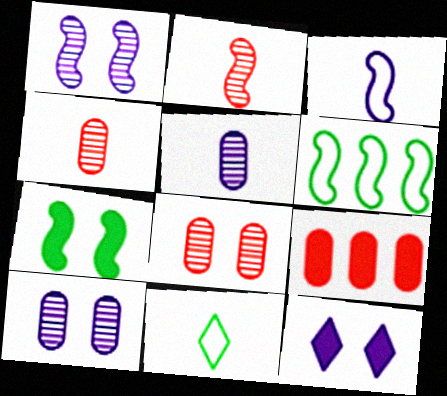[[1, 9, 11], 
[4, 6, 12]]